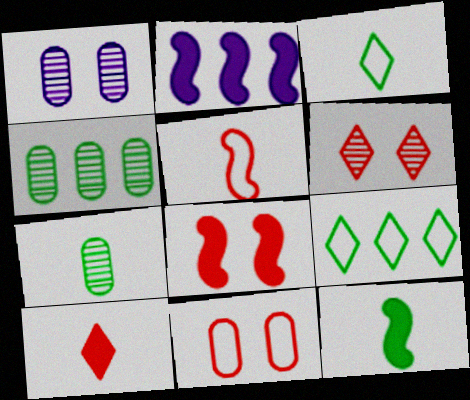[[2, 8, 12], 
[3, 7, 12], 
[6, 8, 11]]